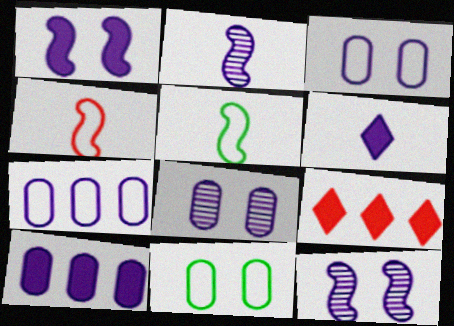[[1, 6, 10], 
[2, 9, 11], 
[5, 8, 9], 
[6, 7, 12]]